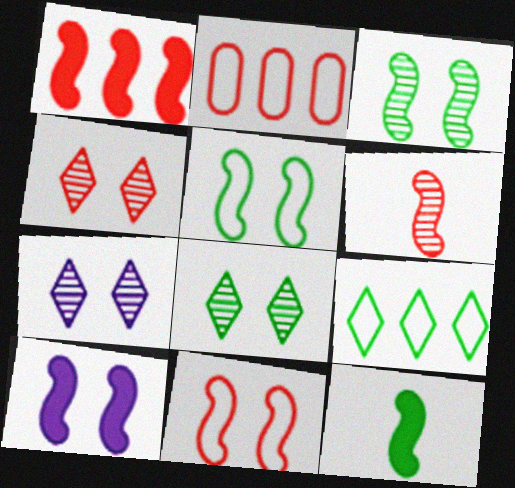[[1, 6, 11], 
[1, 10, 12], 
[2, 7, 12], 
[3, 10, 11], 
[4, 7, 8]]